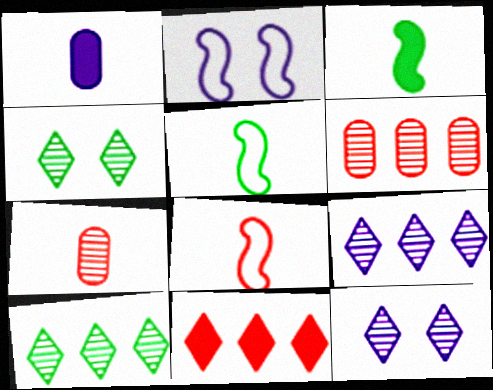[[1, 2, 9]]